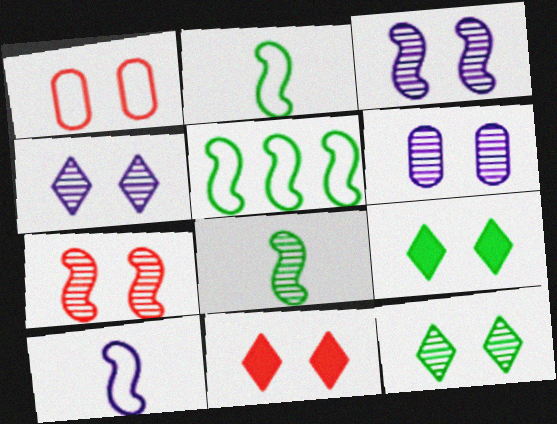[[1, 3, 9], 
[1, 7, 11], 
[3, 4, 6], 
[6, 7, 12]]